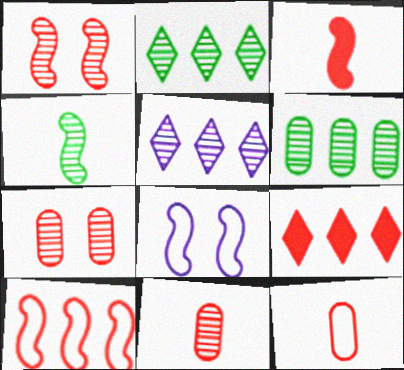[[1, 3, 10], 
[1, 9, 12], 
[4, 5, 7]]